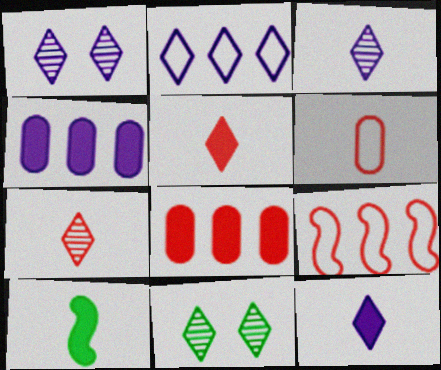[[1, 2, 12], 
[2, 5, 11], 
[3, 6, 10]]